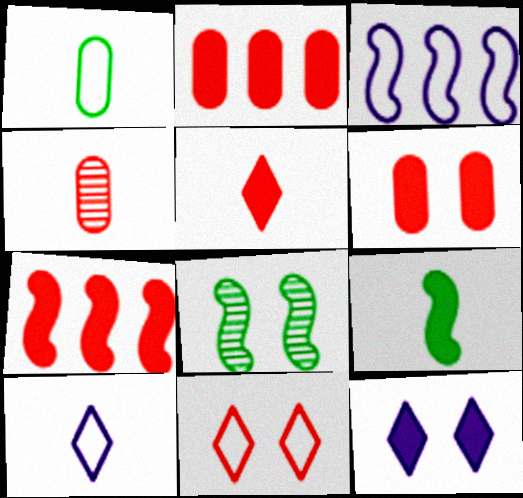[[1, 3, 11], 
[2, 8, 10], 
[2, 9, 12], 
[4, 7, 11], 
[4, 9, 10], 
[5, 6, 7]]